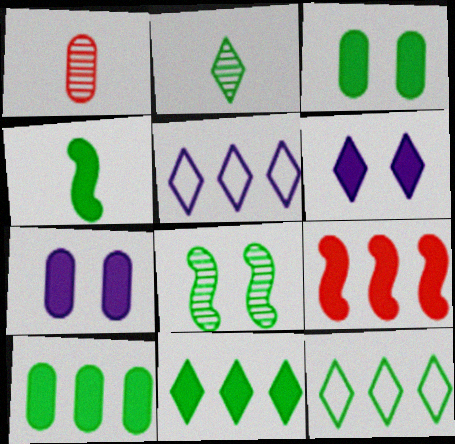[[3, 4, 11]]